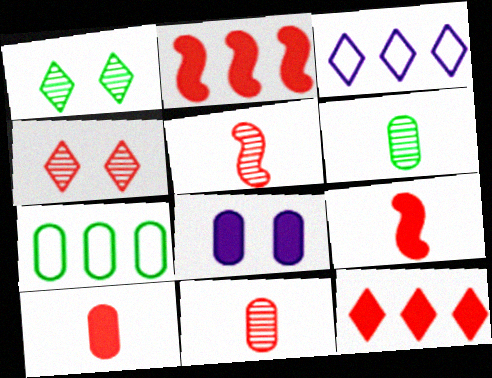[[7, 8, 11]]